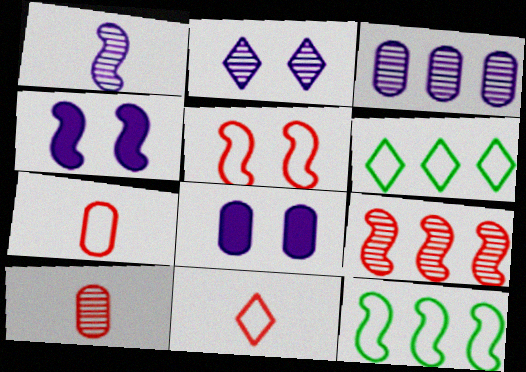[[1, 2, 3], 
[4, 6, 10]]